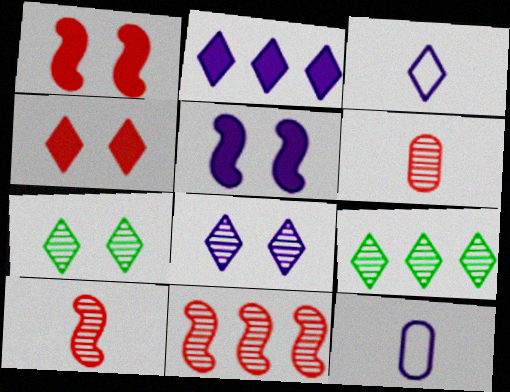[[1, 9, 12], 
[2, 3, 8], 
[3, 4, 9]]